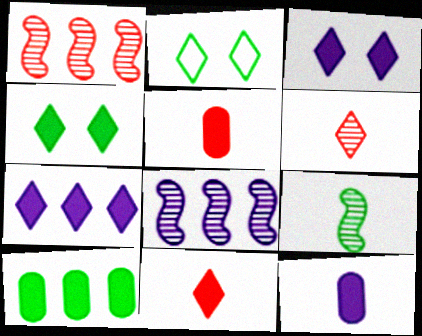[[1, 2, 12], 
[2, 5, 8], 
[2, 6, 7], 
[2, 9, 10], 
[4, 7, 11]]